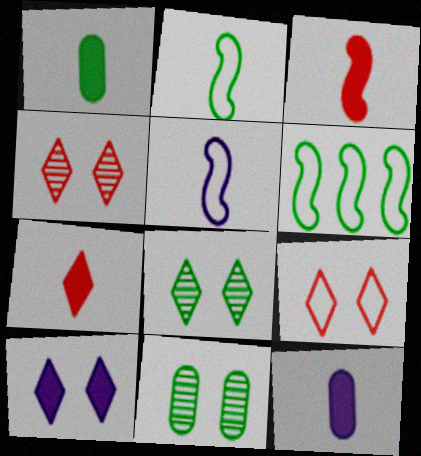[[1, 6, 8], 
[4, 6, 12], 
[8, 9, 10]]